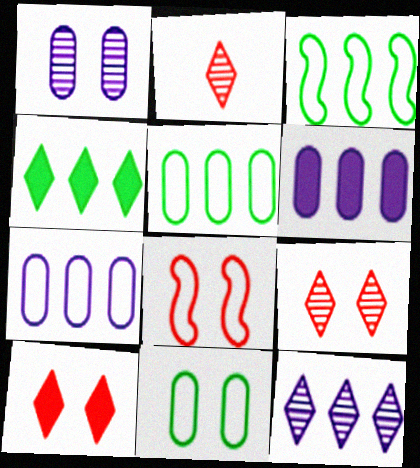[]